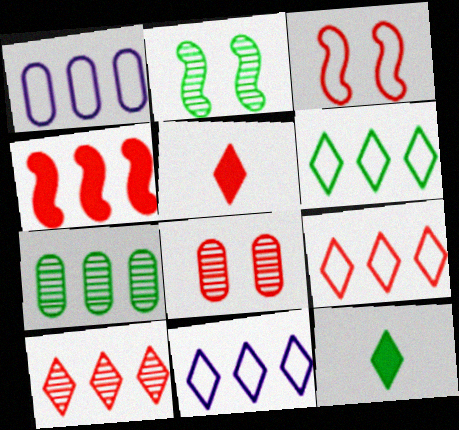[[1, 2, 5], 
[4, 7, 11], 
[6, 9, 11]]